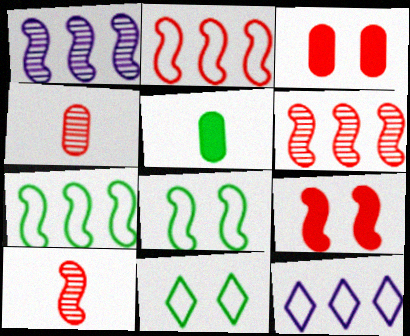[[2, 9, 10]]